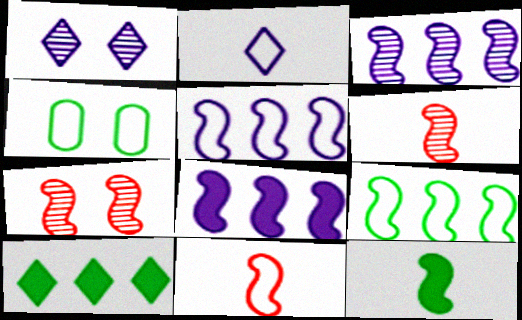[[3, 5, 8], 
[5, 7, 12]]